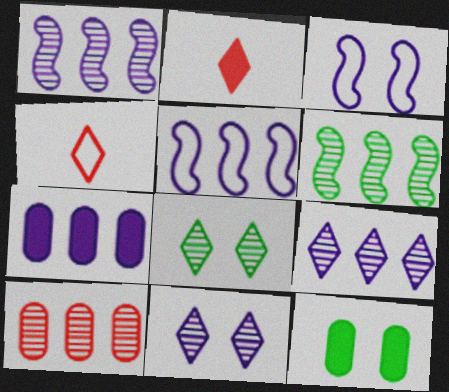[[1, 4, 12], 
[5, 7, 9], 
[6, 9, 10]]